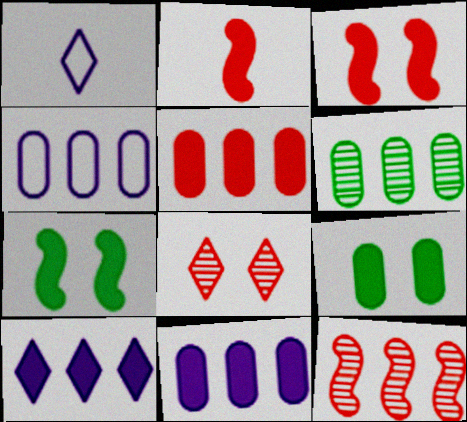[[1, 3, 6], 
[1, 9, 12], 
[2, 9, 10], 
[4, 5, 6]]